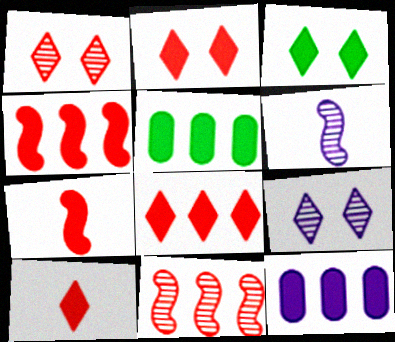[[2, 8, 10], 
[3, 7, 12]]